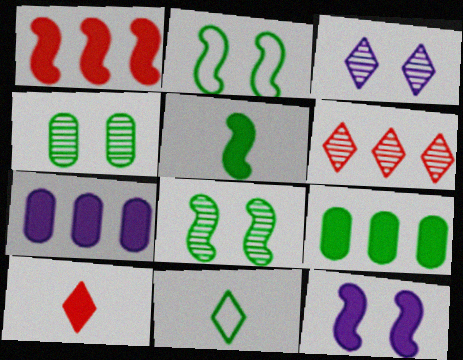[[1, 5, 12], 
[8, 9, 11], 
[9, 10, 12]]